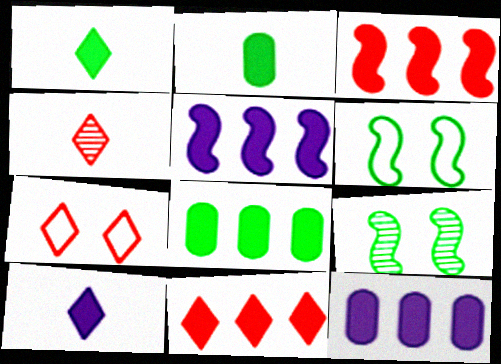[[4, 6, 12], 
[4, 7, 11], 
[5, 8, 11]]